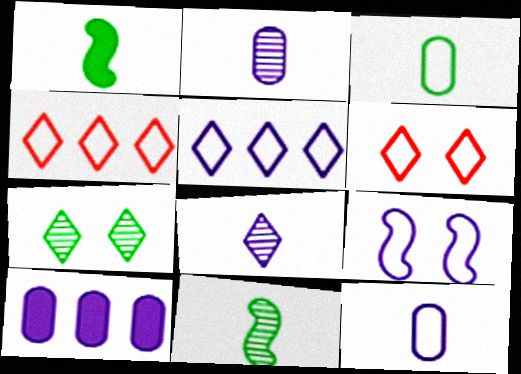[[3, 4, 9], 
[5, 9, 12], 
[6, 10, 11], 
[8, 9, 10]]